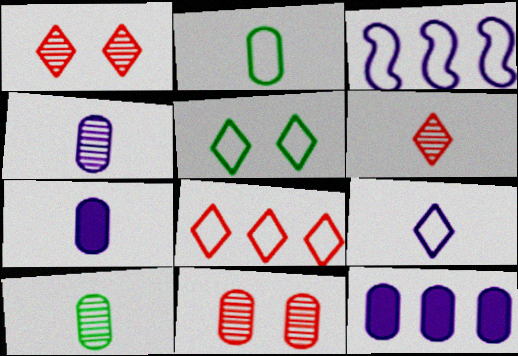[[2, 11, 12], 
[5, 8, 9]]